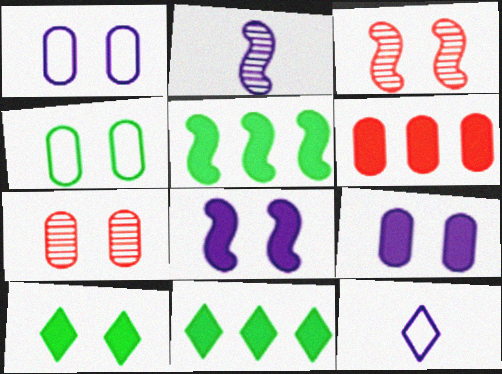[[1, 3, 10], 
[4, 7, 9], 
[5, 7, 12]]